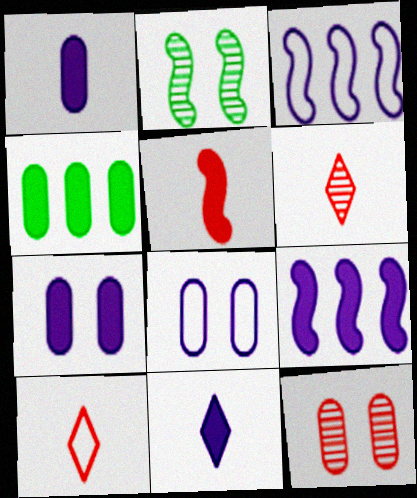[[2, 3, 5], 
[7, 9, 11]]